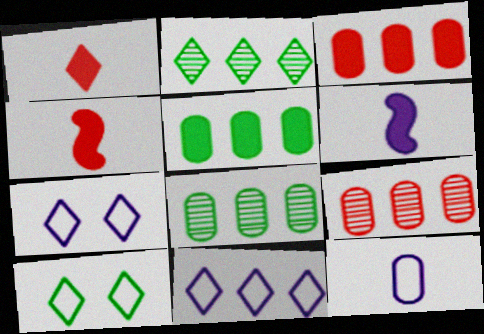[[1, 2, 7], 
[4, 7, 8], 
[6, 9, 10]]